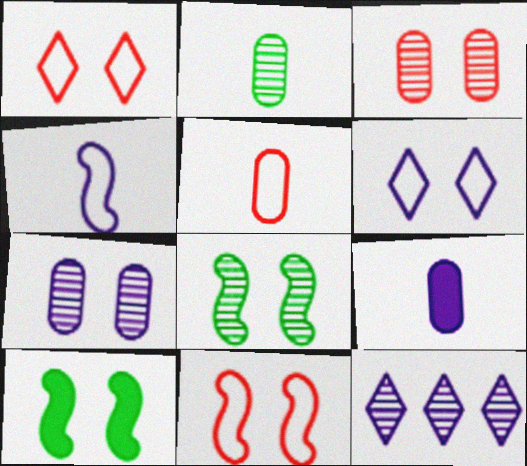[[1, 7, 10], 
[2, 5, 9], 
[3, 6, 10], 
[5, 10, 12]]